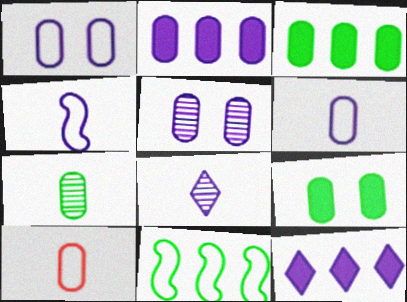[[2, 5, 6], 
[3, 5, 10], 
[4, 5, 12]]